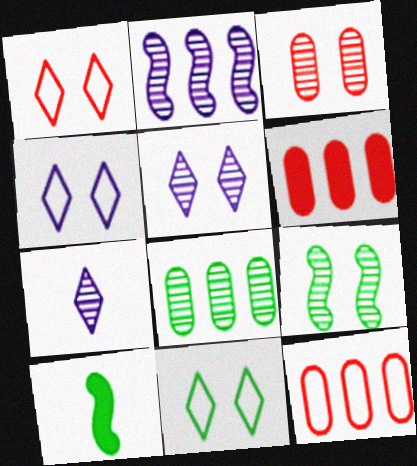[[1, 4, 11], 
[3, 5, 9], 
[5, 10, 12], 
[8, 10, 11]]